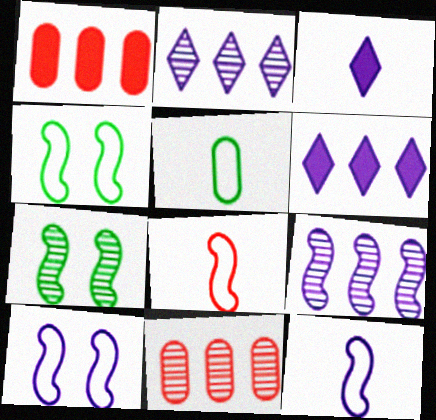[[3, 4, 11]]